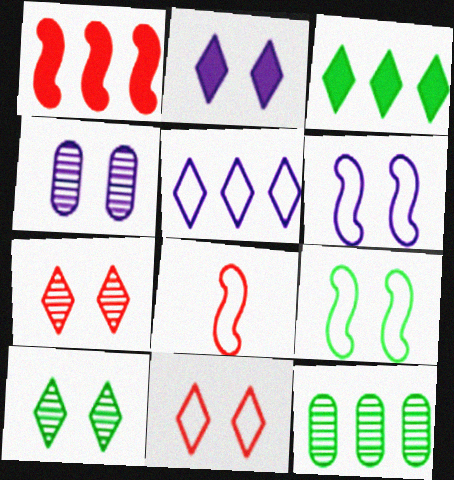[[1, 5, 12], 
[2, 4, 6], 
[2, 8, 12], 
[2, 10, 11], 
[3, 4, 8]]